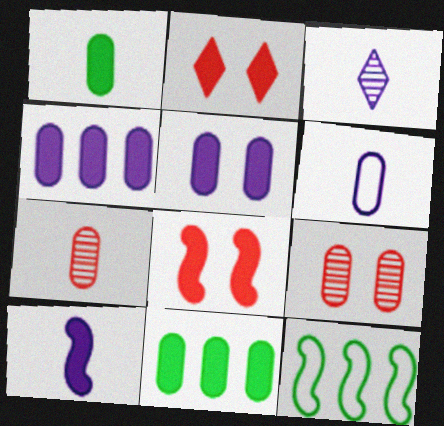[[1, 6, 7], 
[2, 10, 11], 
[3, 6, 10], 
[6, 9, 11]]